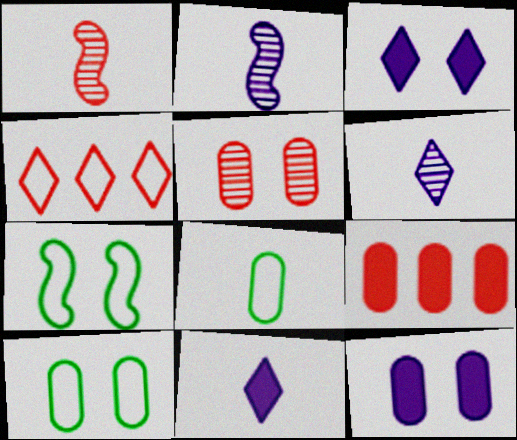[[1, 8, 11], 
[3, 5, 7], 
[5, 10, 12], 
[6, 7, 9]]